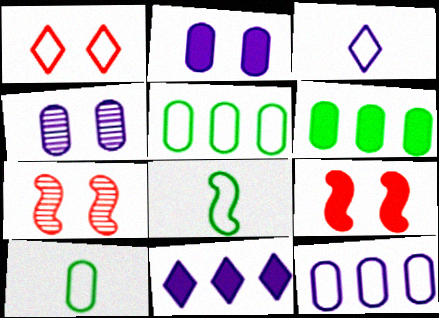[[1, 8, 12], 
[3, 6, 7], 
[7, 10, 11]]